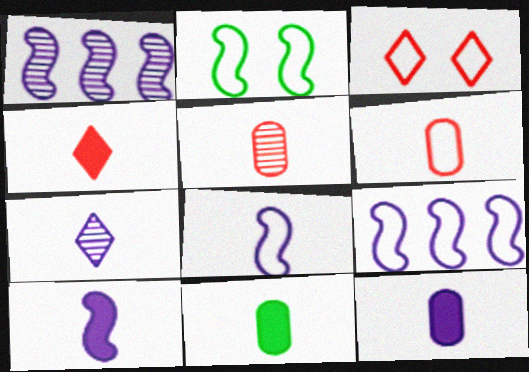[[1, 3, 11], 
[4, 10, 11], 
[7, 8, 12]]